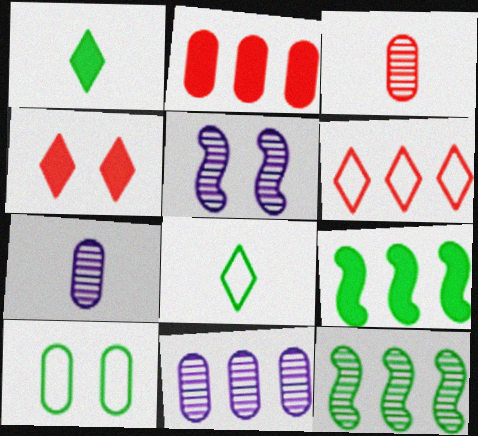[[1, 10, 12], 
[2, 5, 8], 
[2, 7, 10], 
[4, 5, 10], 
[6, 9, 11]]